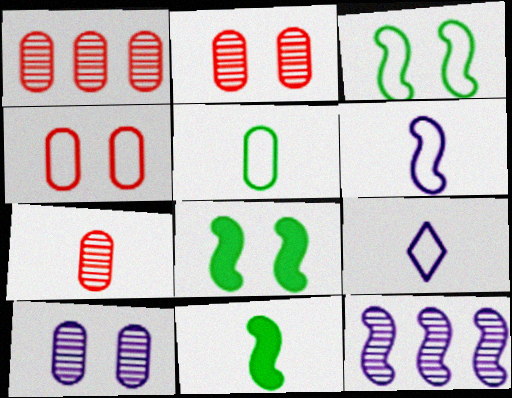[[1, 2, 7], 
[1, 8, 9], 
[7, 9, 11]]